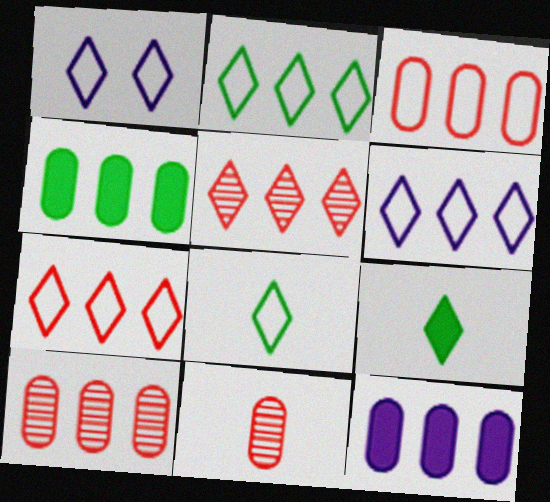[[1, 5, 9], 
[1, 7, 8], 
[2, 6, 7]]